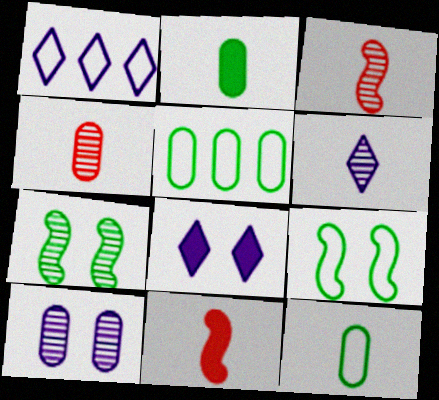[[1, 6, 8], 
[3, 5, 8], 
[6, 11, 12]]